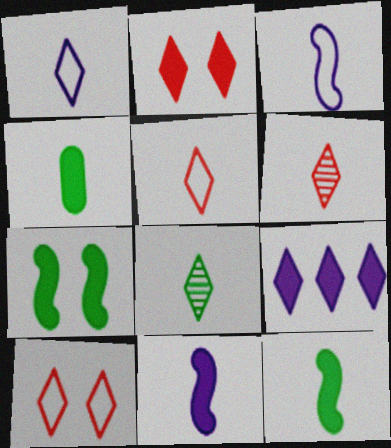[[3, 4, 6], 
[8, 9, 10]]